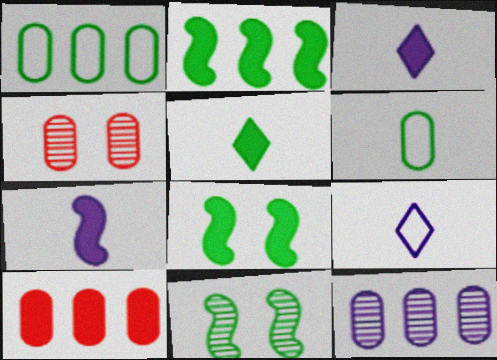[[1, 5, 11], 
[1, 10, 12], 
[2, 4, 9], 
[3, 8, 10], 
[9, 10, 11]]